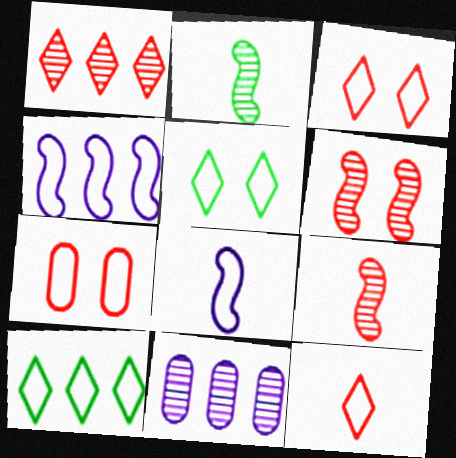[[7, 8, 10]]